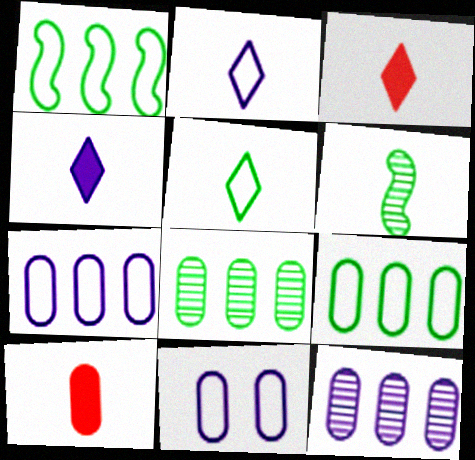[[2, 6, 10], 
[8, 10, 11]]